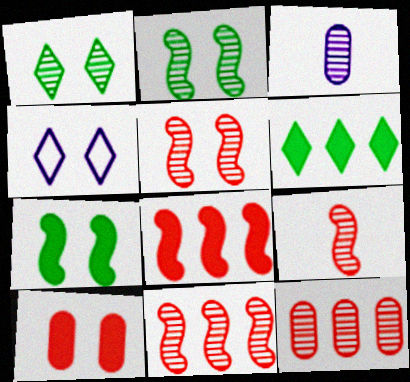[[1, 3, 11], 
[2, 4, 10], 
[5, 9, 11]]